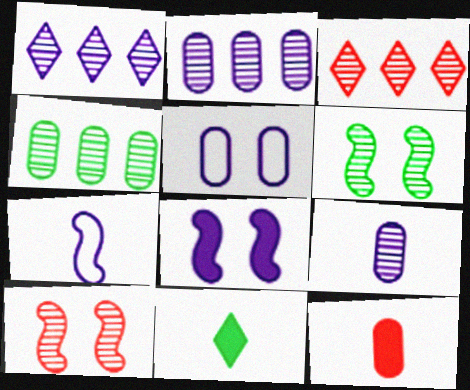[[3, 6, 9], 
[4, 5, 12]]